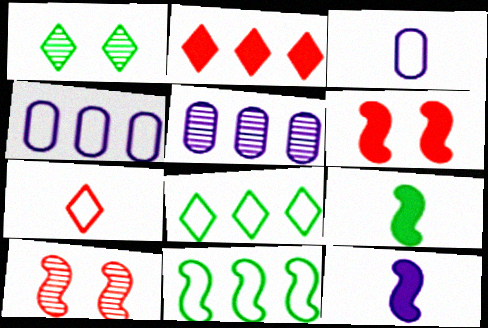[[2, 5, 11], 
[10, 11, 12]]